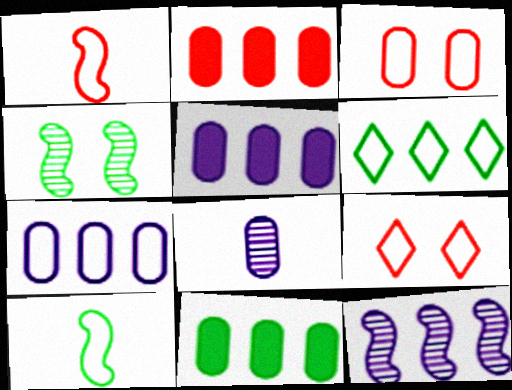[[2, 5, 11], 
[2, 6, 12], 
[3, 8, 11], 
[7, 9, 10]]